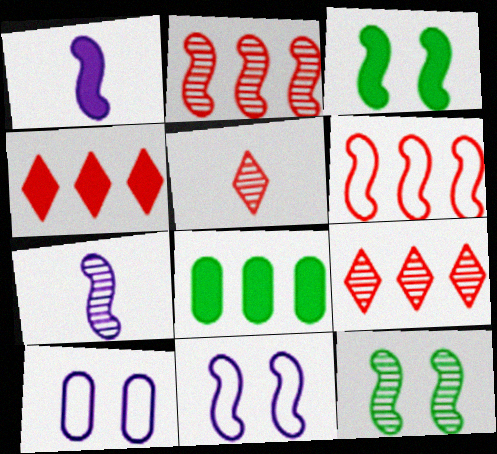[[1, 6, 12], 
[2, 7, 12], 
[3, 6, 7], 
[5, 8, 11]]